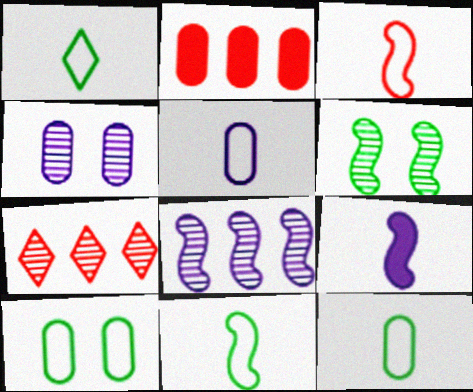[[1, 3, 5], 
[1, 11, 12], 
[2, 4, 12], 
[7, 9, 10]]